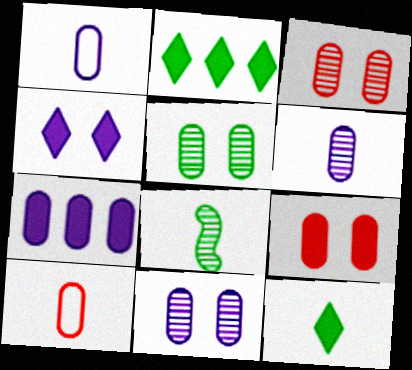[[1, 7, 11], 
[3, 5, 11], 
[5, 7, 10]]